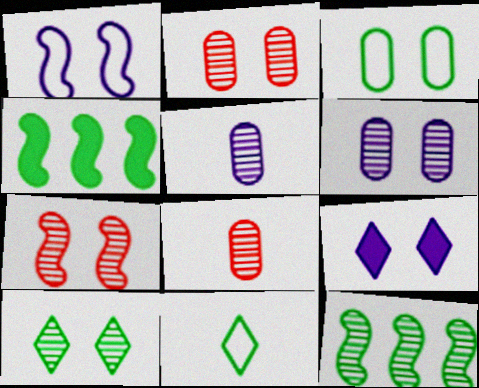[[1, 6, 9], 
[3, 7, 9], 
[6, 7, 10]]